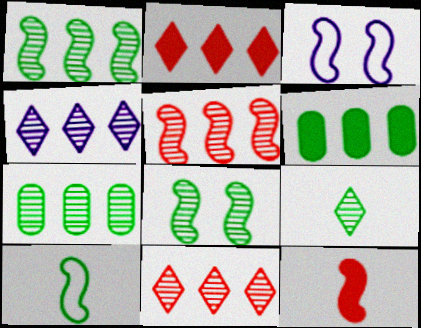[[1, 3, 12], 
[4, 5, 7], 
[7, 8, 9]]